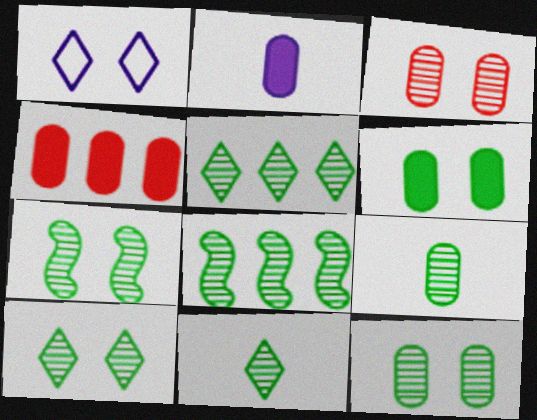[[2, 4, 6], 
[5, 7, 9], 
[5, 10, 11], 
[7, 10, 12], 
[8, 9, 10], 
[8, 11, 12]]